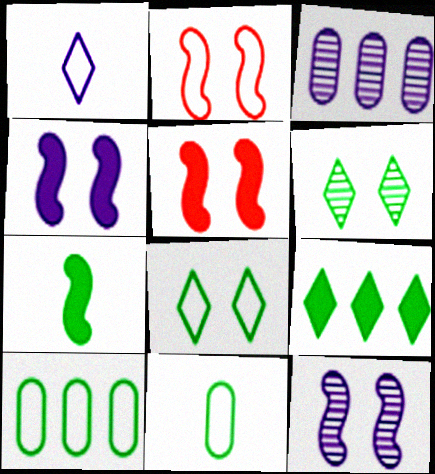[[1, 2, 10], 
[1, 3, 4], 
[6, 7, 10]]